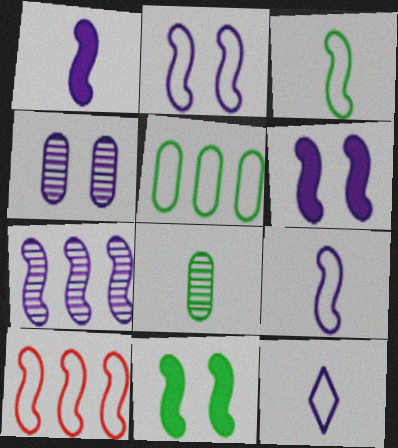[[1, 2, 7], 
[2, 3, 10], 
[6, 7, 9]]